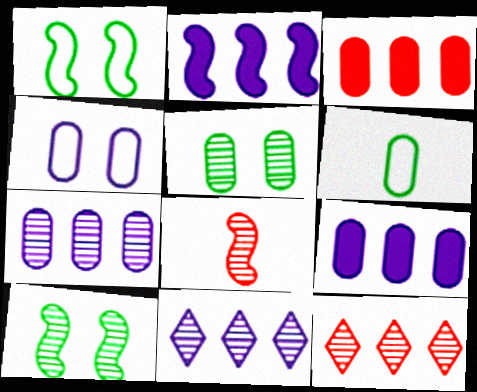[[1, 2, 8], 
[5, 8, 11]]